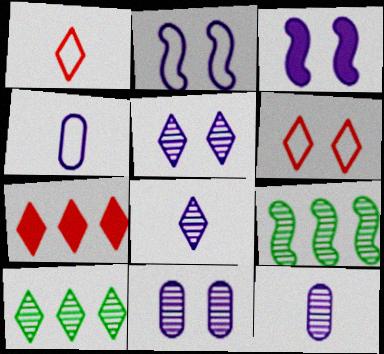[]